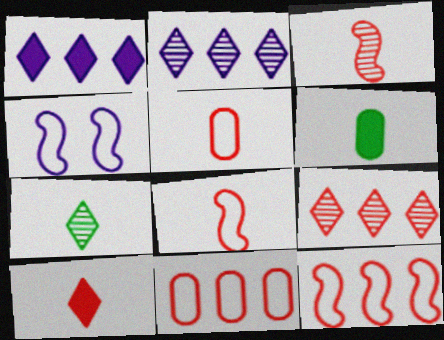[[3, 5, 10], 
[4, 6, 9]]